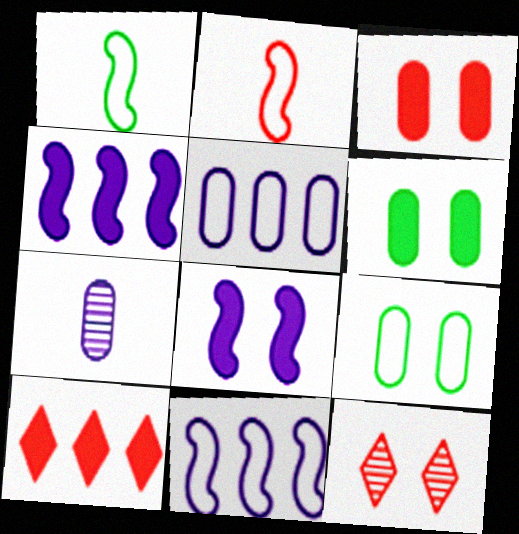[[8, 9, 12]]